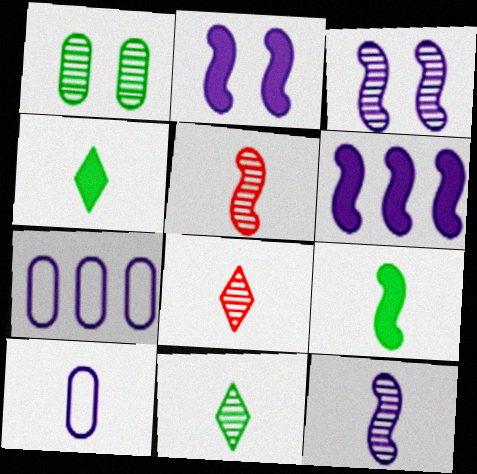[[4, 5, 10], 
[8, 9, 10]]